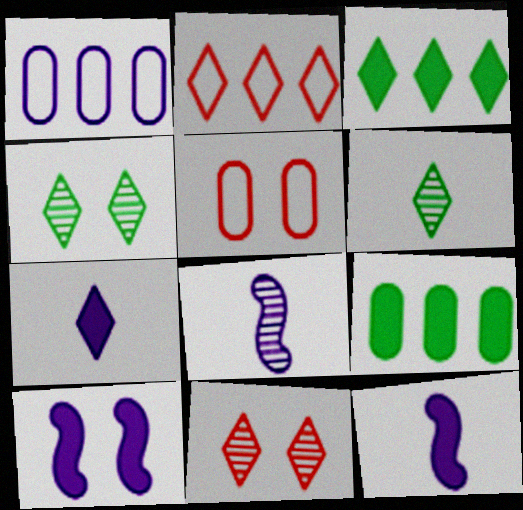[[2, 4, 7], 
[3, 5, 8], 
[4, 5, 10]]